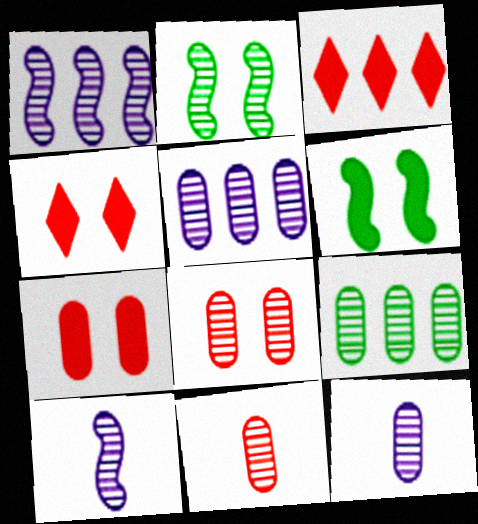[[8, 9, 12]]